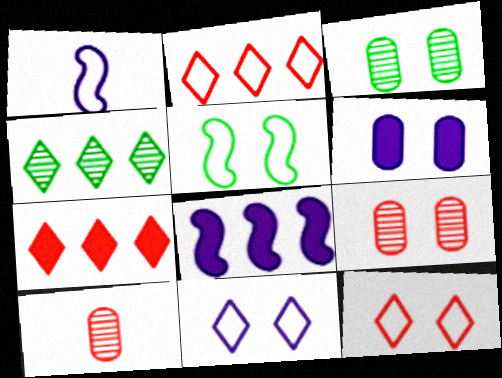[[1, 3, 7]]